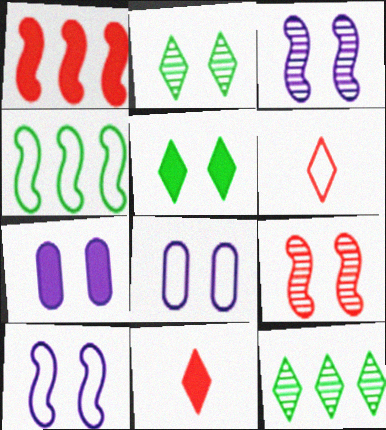[[4, 6, 8], 
[5, 8, 9]]